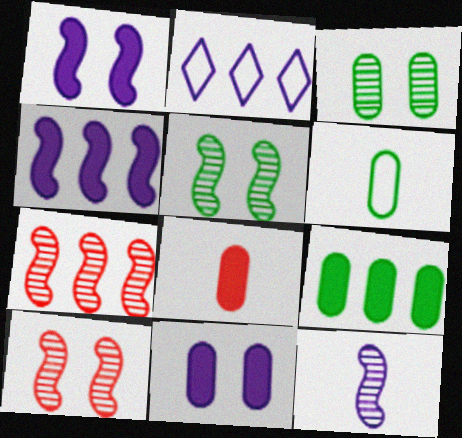[[2, 5, 8], 
[2, 7, 9], 
[2, 11, 12], 
[3, 6, 9], 
[5, 7, 12], 
[8, 9, 11]]